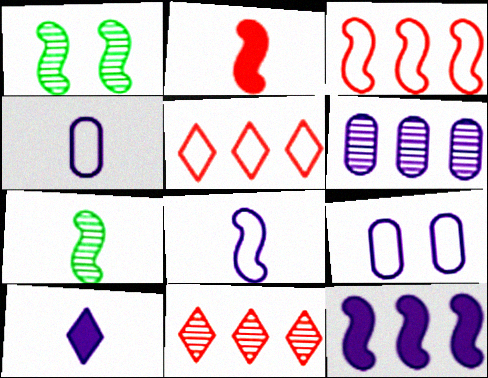[[2, 7, 8]]